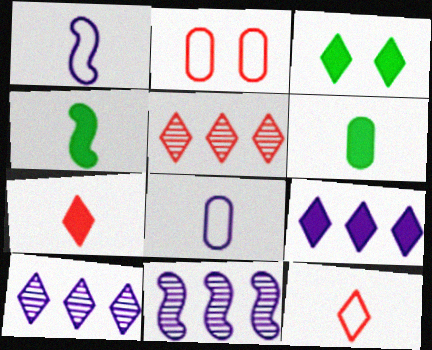[[2, 4, 10], 
[3, 7, 9], 
[3, 10, 12]]